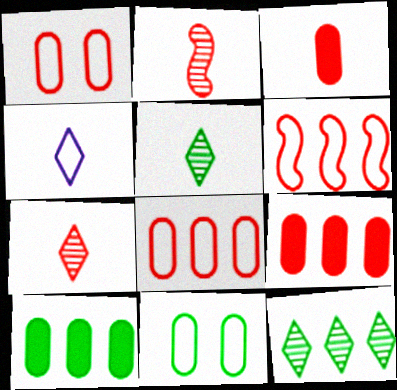[[4, 6, 11]]